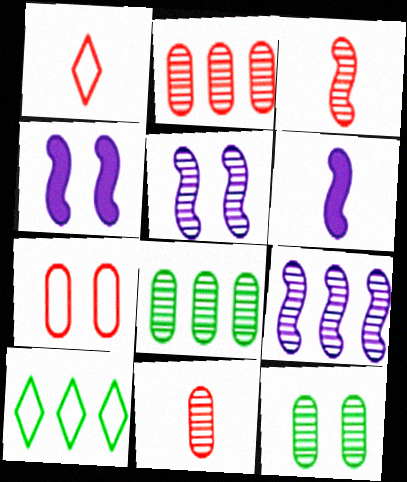[[1, 4, 8], 
[4, 10, 11]]